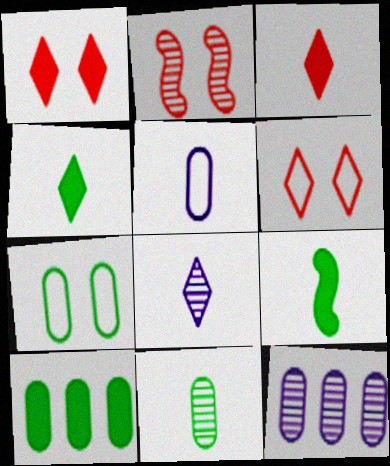[[6, 9, 12], 
[7, 10, 11]]